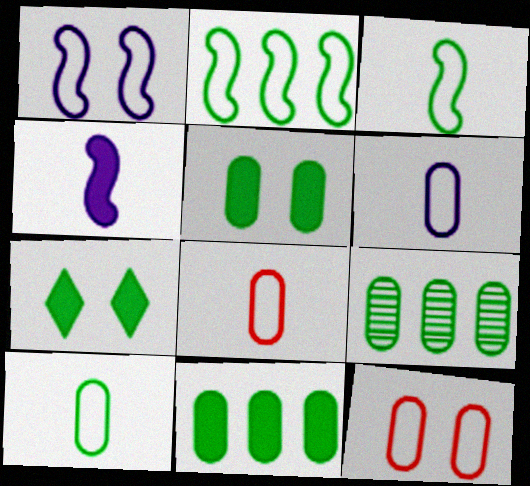[[3, 7, 9], 
[5, 9, 10], 
[6, 8, 10]]